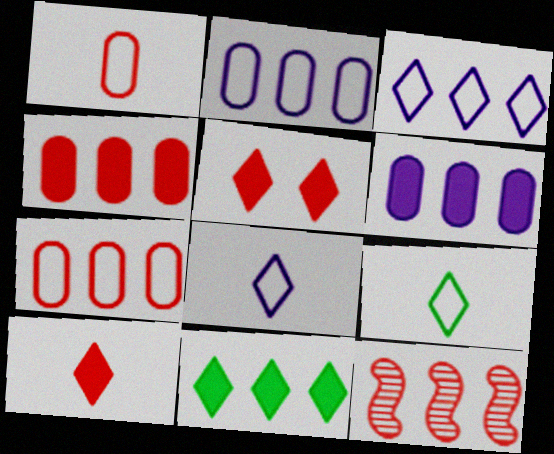[[1, 5, 12], 
[2, 11, 12]]